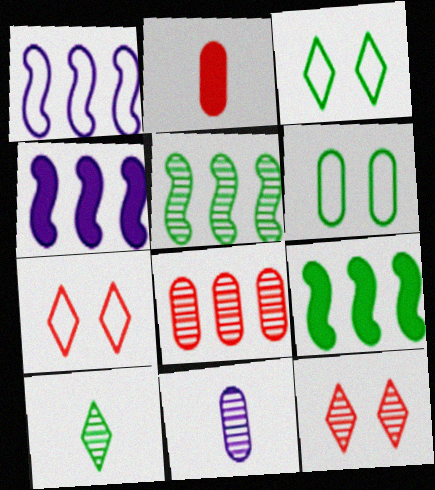[[5, 11, 12], 
[6, 9, 10], 
[7, 9, 11]]